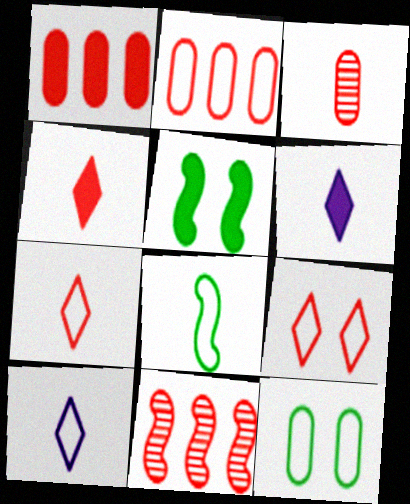[[1, 5, 6], 
[3, 6, 8], 
[6, 11, 12]]